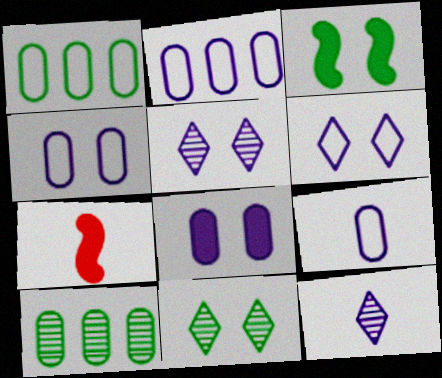[[1, 5, 7], 
[2, 4, 9], 
[2, 7, 11], 
[6, 7, 10]]